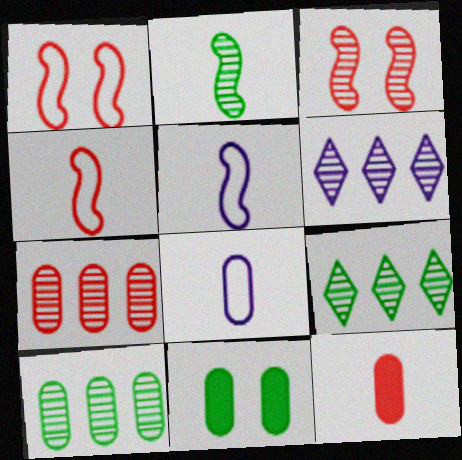[[4, 6, 11], 
[7, 8, 11]]